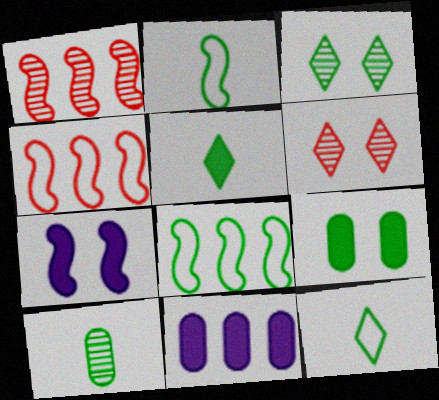[[1, 2, 7], 
[2, 5, 10], 
[2, 6, 11]]